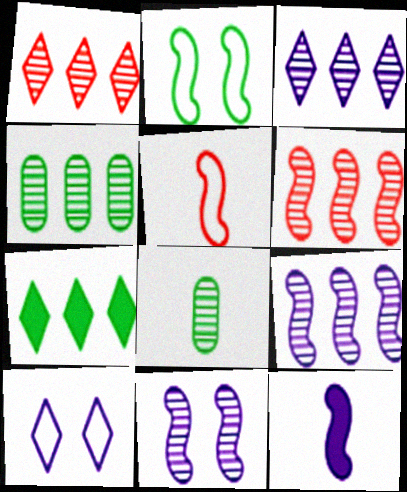[[1, 4, 9], 
[1, 8, 11], 
[2, 6, 12], 
[2, 7, 8], 
[3, 4, 6]]